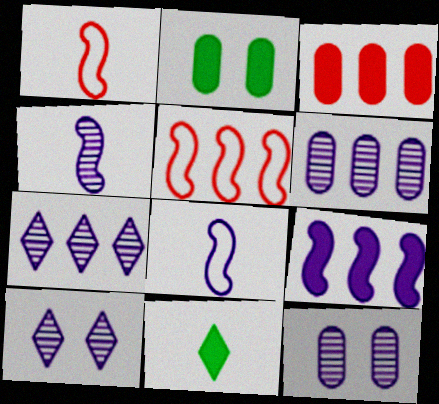[[1, 2, 7], 
[4, 6, 10], 
[4, 7, 12], 
[5, 11, 12]]